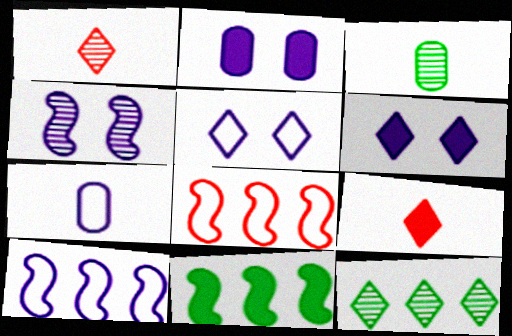[[2, 4, 5], 
[2, 9, 11], 
[3, 6, 8], 
[5, 7, 10], 
[5, 9, 12]]